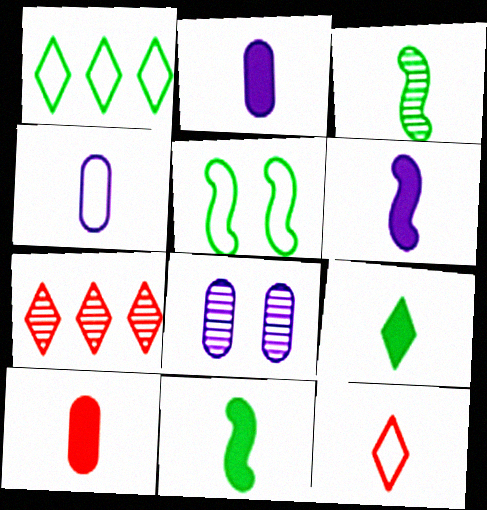[[2, 3, 12], 
[2, 5, 7], 
[3, 7, 8], 
[6, 9, 10]]